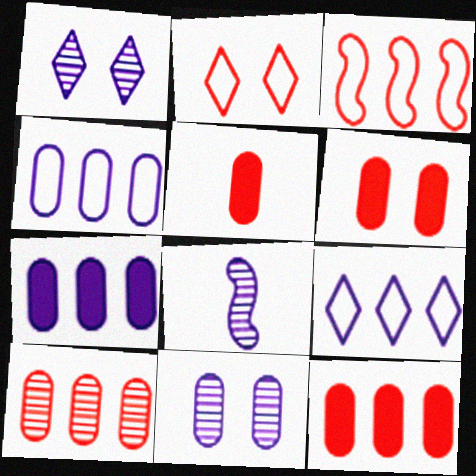[[5, 6, 12]]